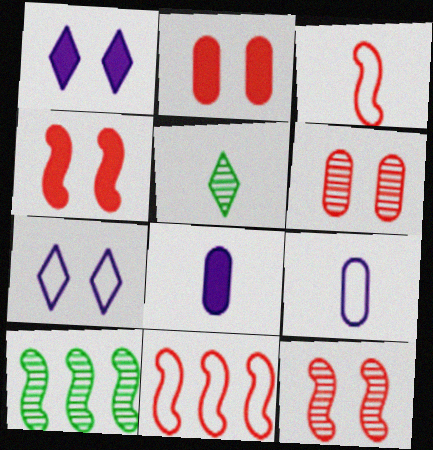[[3, 5, 8]]